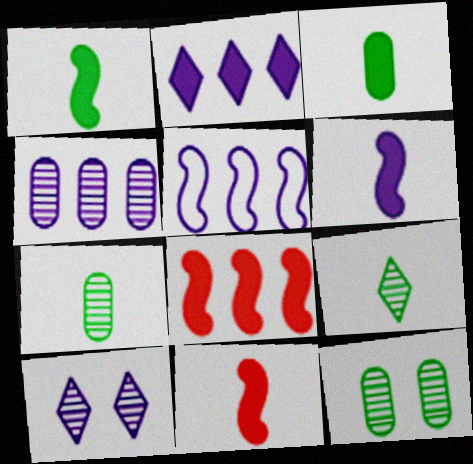[[1, 6, 11], 
[2, 4, 5]]